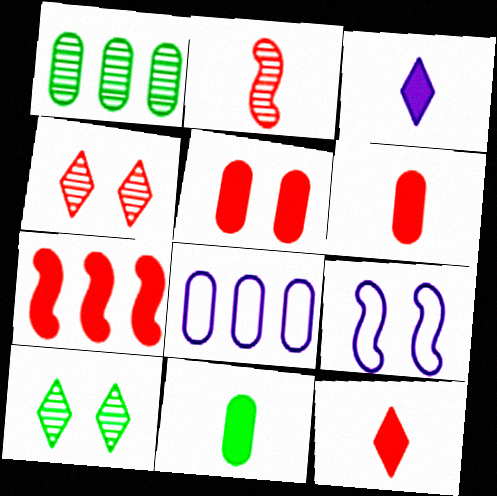[[1, 9, 12], 
[5, 7, 12], 
[5, 9, 10]]